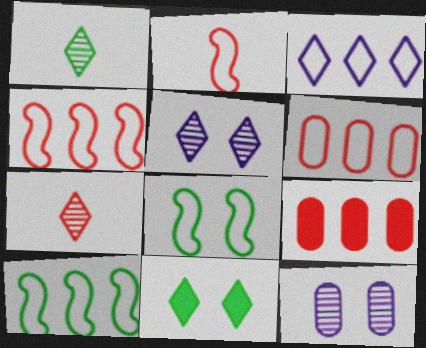[[3, 6, 10], 
[3, 7, 11]]